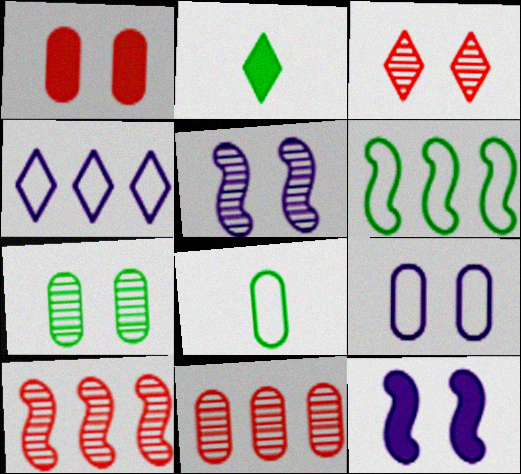[[1, 7, 9], 
[2, 3, 4], 
[2, 6, 7], 
[2, 9, 10], 
[3, 5, 7]]